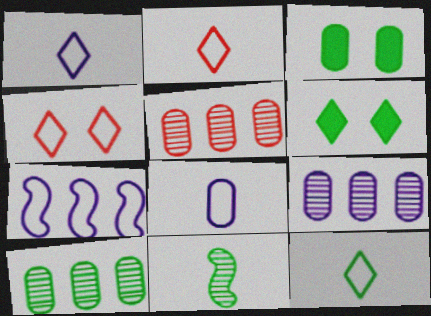[[1, 2, 12], 
[3, 5, 8], 
[5, 9, 10]]